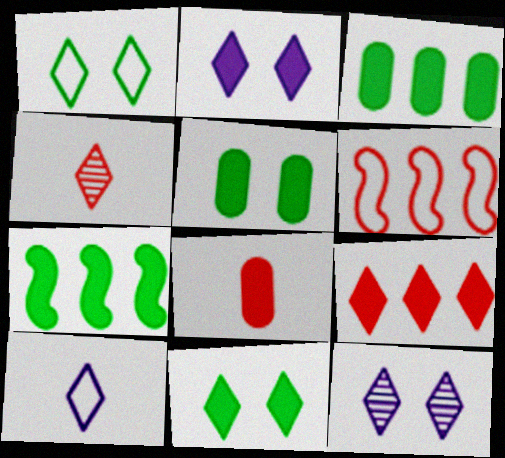[[2, 7, 8]]